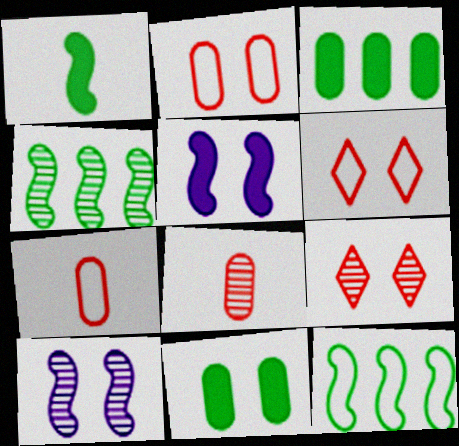[[6, 10, 11]]